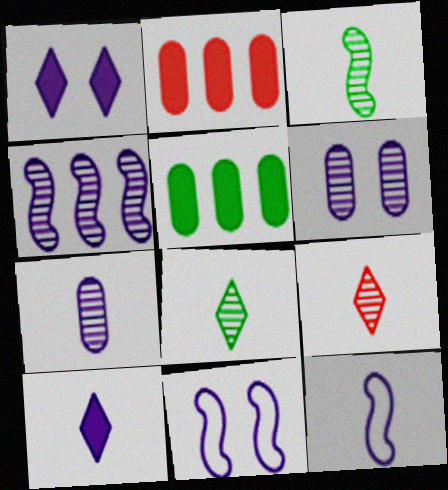[[1, 6, 11], 
[2, 8, 11], 
[3, 7, 9], 
[5, 9, 11], 
[7, 10, 12]]